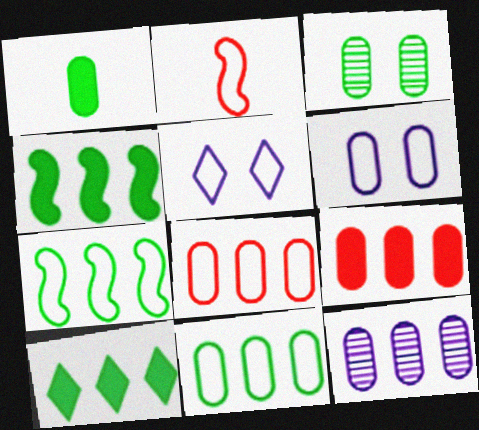[[1, 3, 11], 
[2, 5, 11], 
[9, 11, 12]]